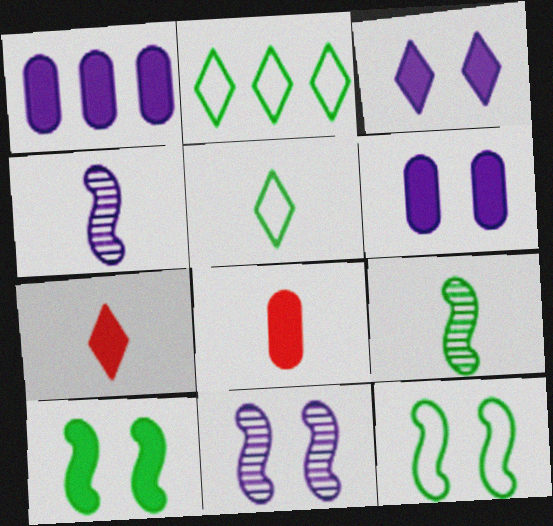[[1, 7, 10], 
[2, 8, 11], 
[4, 5, 8]]